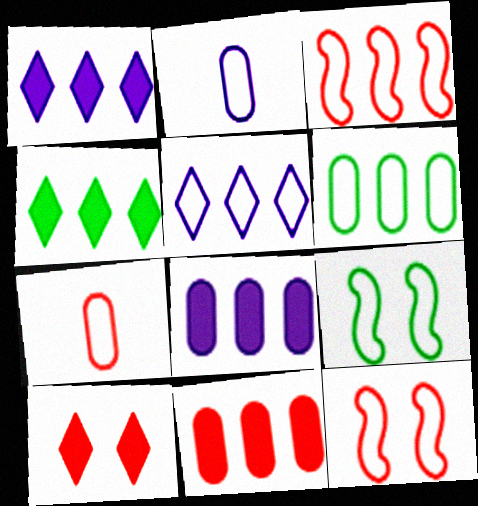[[3, 5, 6], 
[5, 7, 9]]